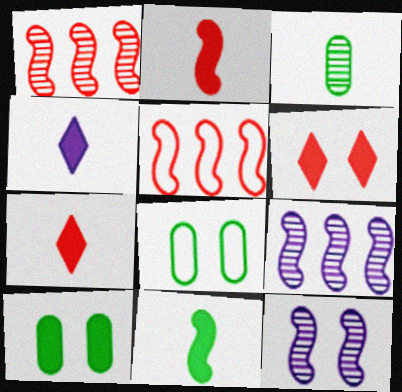[[1, 4, 8], 
[5, 11, 12], 
[6, 8, 12], 
[7, 8, 9]]